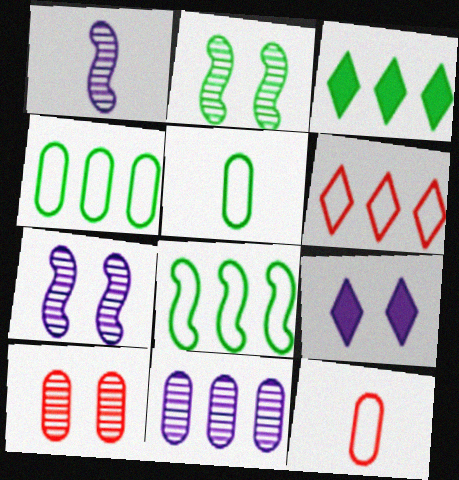[[2, 3, 5], 
[3, 7, 12]]